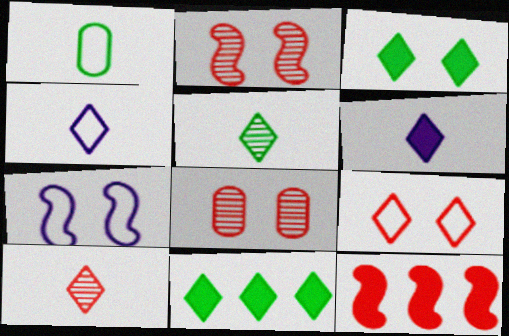[[3, 7, 8]]